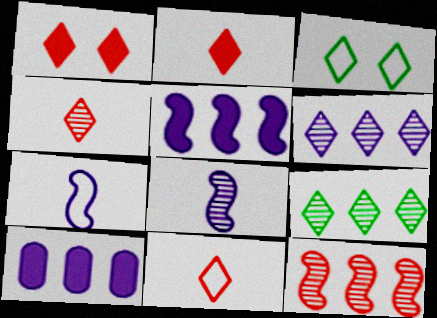[[2, 3, 6], 
[2, 4, 11]]